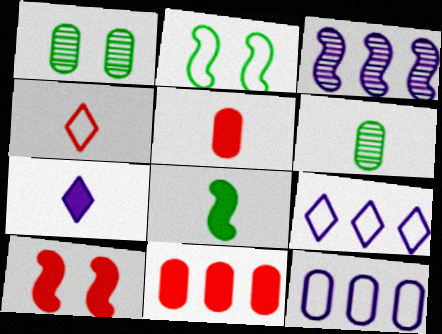[[1, 5, 12], 
[2, 4, 12], 
[5, 7, 8], 
[6, 9, 10]]